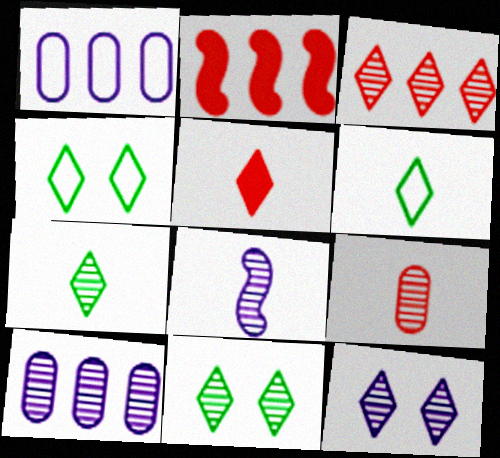[[3, 7, 12], 
[7, 8, 9], 
[8, 10, 12]]